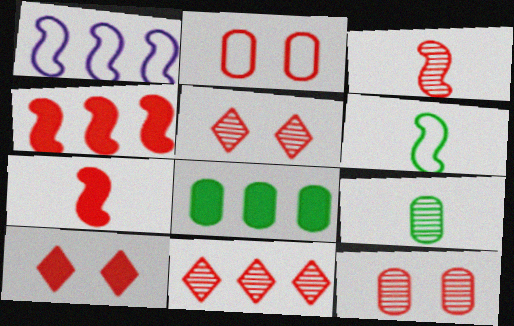[[1, 8, 11], 
[1, 9, 10], 
[2, 7, 11], 
[3, 11, 12]]